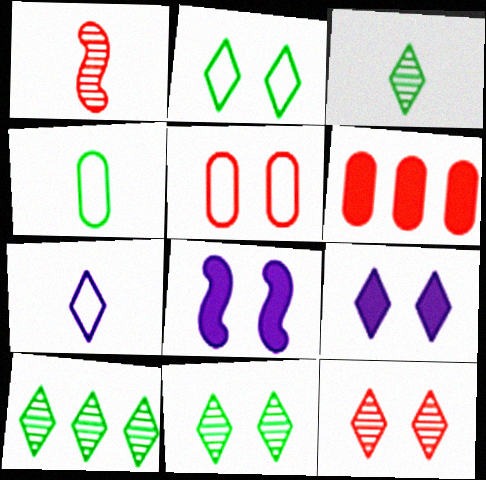[[2, 9, 12], 
[3, 10, 11], 
[5, 8, 11]]